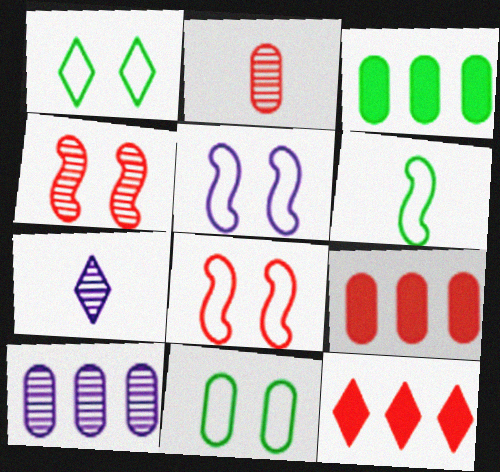[[1, 7, 12], 
[2, 8, 12], 
[3, 7, 8]]